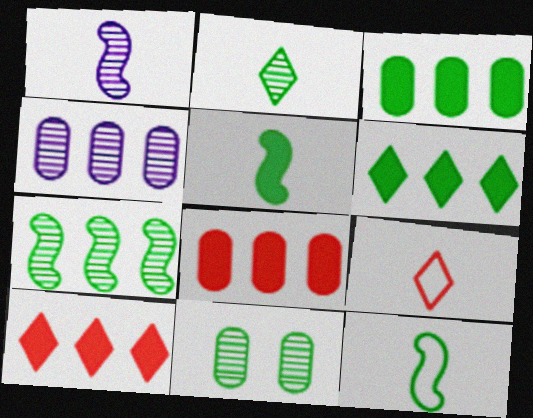[[2, 7, 11], 
[6, 11, 12]]